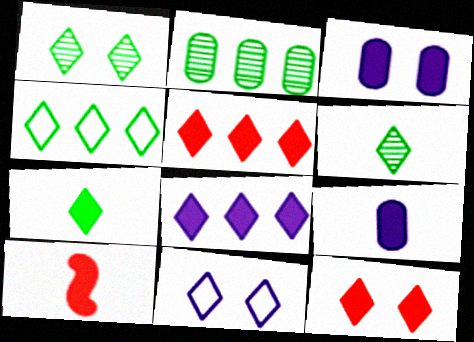[[1, 4, 7], 
[1, 11, 12], 
[2, 10, 11], 
[5, 6, 11], 
[7, 8, 12], 
[7, 9, 10]]